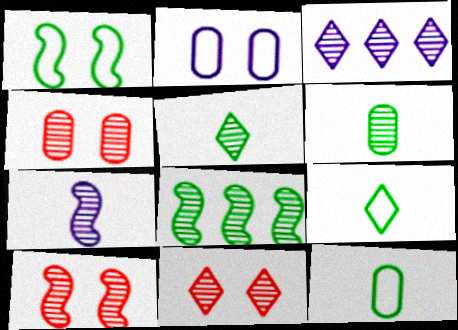[[3, 5, 11], 
[3, 6, 10], 
[4, 10, 11], 
[7, 8, 10]]